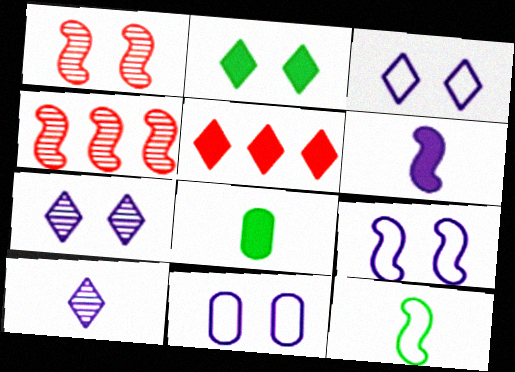[[1, 2, 11], 
[3, 4, 8], 
[3, 9, 11]]